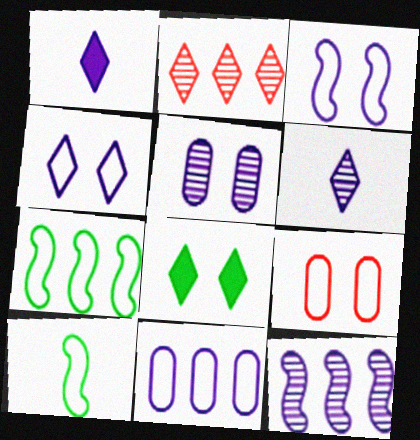[[5, 6, 12]]